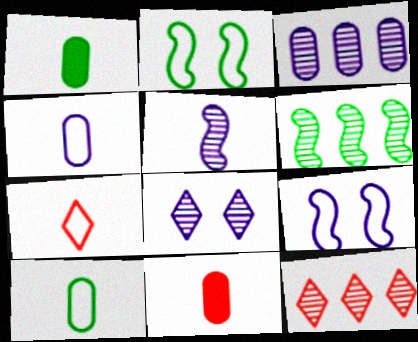[[1, 5, 7], 
[1, 9, 12], 
[3, 5, 8], 
[3, 6, 12]]